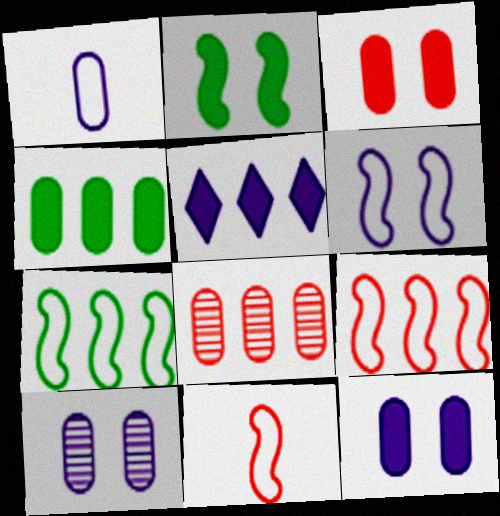[[5, 7, 8], 
[6, 7, 11]]